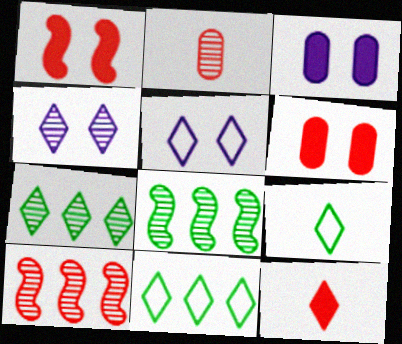[[2, 4, 8], 
[3, 9, 10], 
[4, 11, 12], 
[5, 7, 12]]